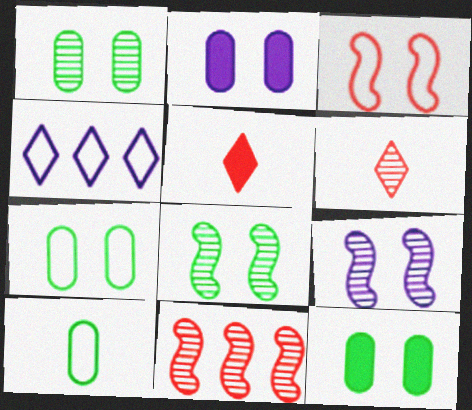[[1, 7, 12], 
[3, 4, 10]]